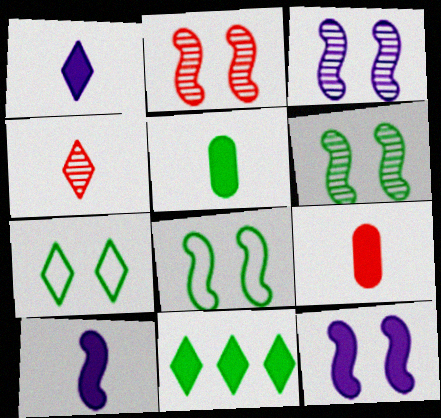[[2, 3, 6], 
[2, 8, 12], 
[9, 11, 12]]